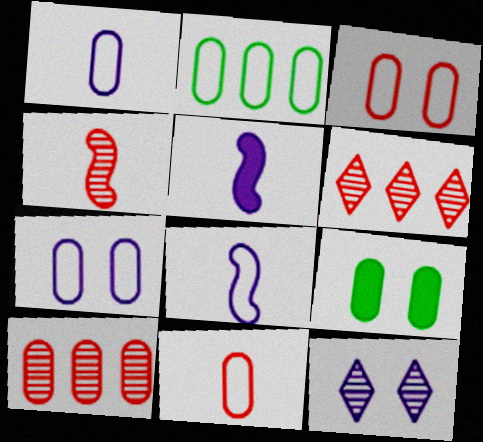[[1, 2, 3], 
[1, 9, 10], 
[2, 7, 11], 
[6, 8, 9]]